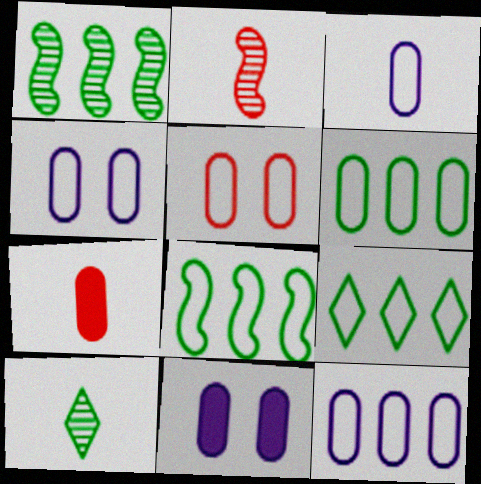[[2, 9, 11], 
[3, 4, 12], 
[3, 5, 6], 
[6, 8, 9]]